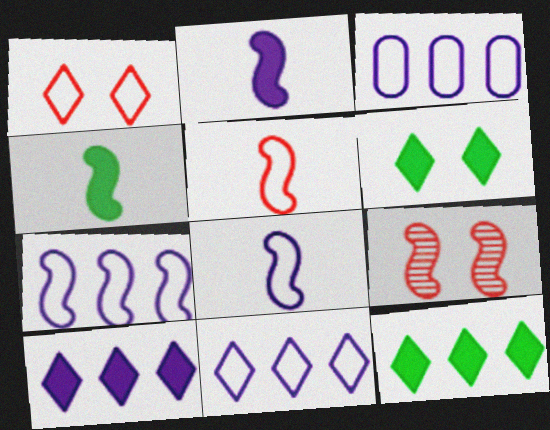[[3, 7, 11], 
[4, 7, 9]]